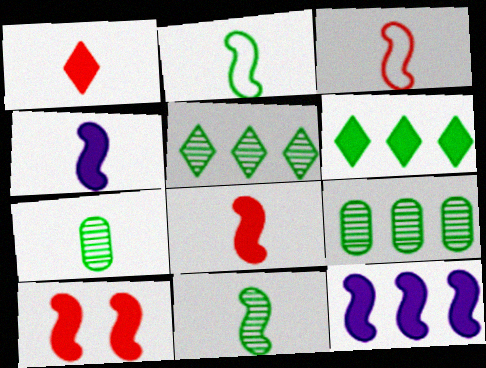[[3, 4, 11]]